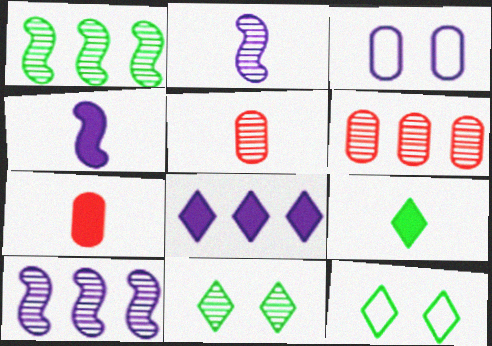[[2, 3, 8], 
[2, 6, 11], 
[4, 6, 12], 
[4, 7, 9], 
[5, 10, 11], 
[7, 10, 12]]